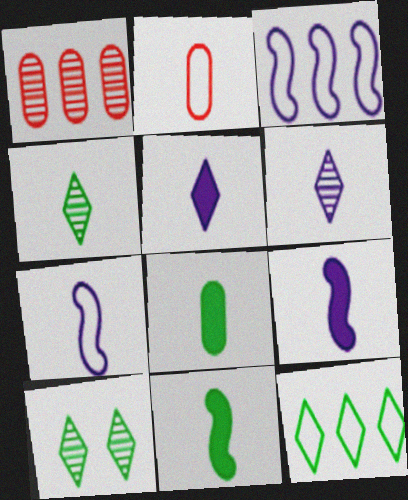[[2, 4, 9], 
[2, 6, 11]]